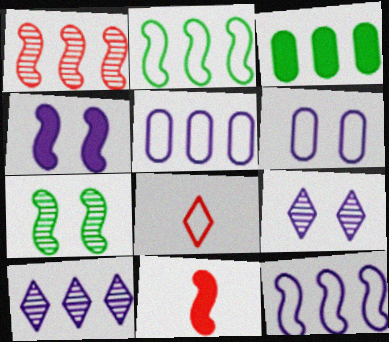[[2, 6, 8], 
[4, 6, 9], 
[7, 11, 12]]